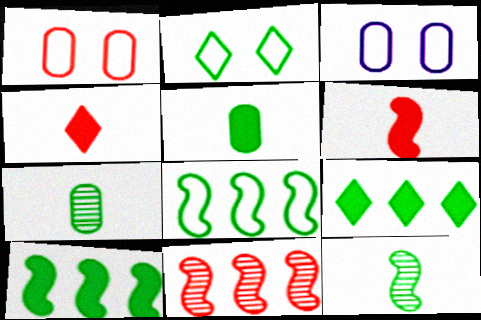[[1, 4, 11], 
[2, 7, 10]]